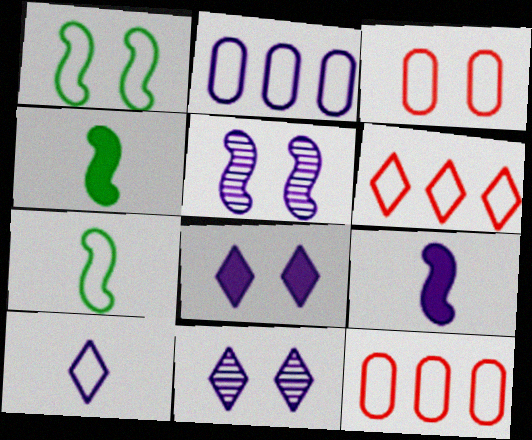[[1, 10, 12], 
[2, 9, 11], 
[4, 11, 12]]